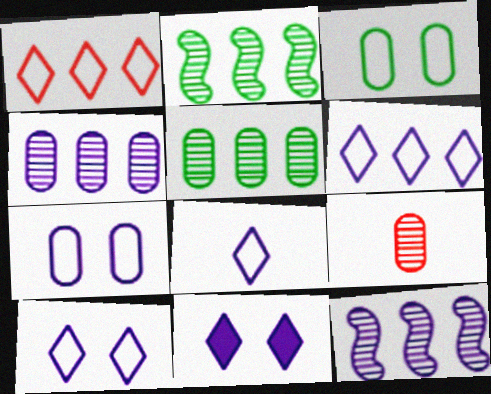[[6, 8, 10]]